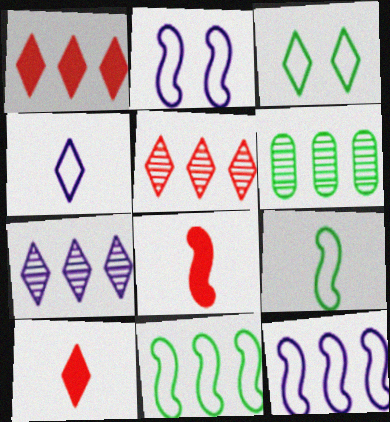[[1, 6, 12], 
[2, 6, 10], 
[3, 7, 10]]